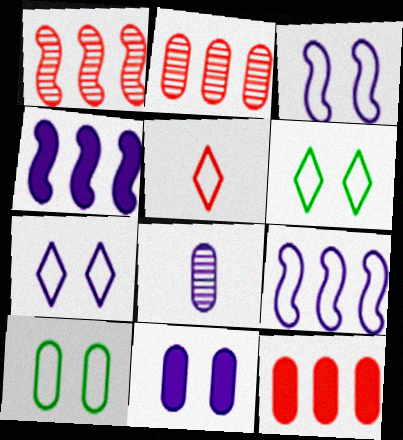[[4, 7, 8], 
[5, 9, 10], 
[8, 10, 12]]